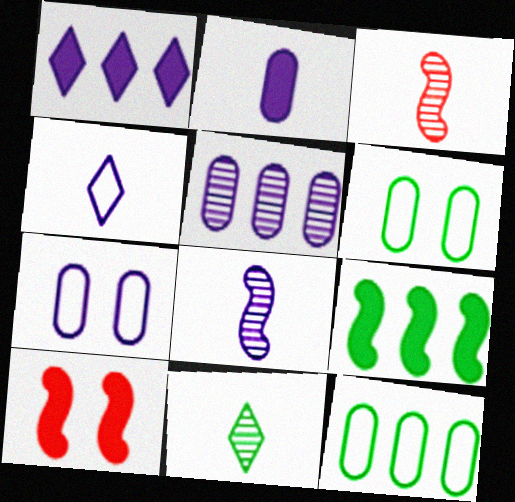[[1, 3, 6], 
[1, 7, 8], 
[2, 4, 8], 
[2, 5, 7], 
[6, 9, 11]]